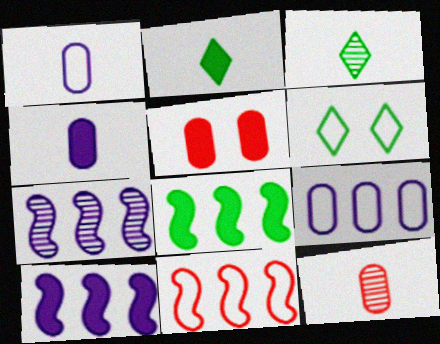[[1, 6, 11], 
[2, 5, 10], 
[6, 10, 12], 
[7, 8, 11]]